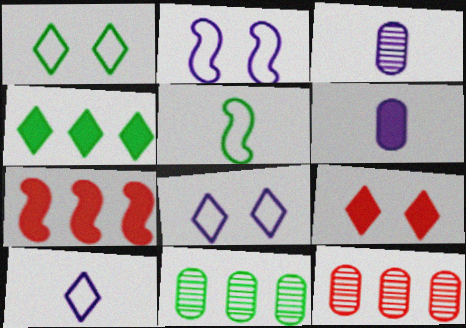[[1, 3, 7]]